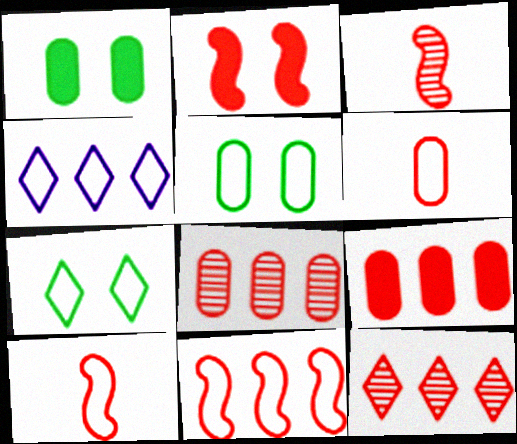[[1, 3, 4], 
[2, 3, 11], 
[2, 6, 12], 
[4, 5, 10], 
[9, 11, 12]]